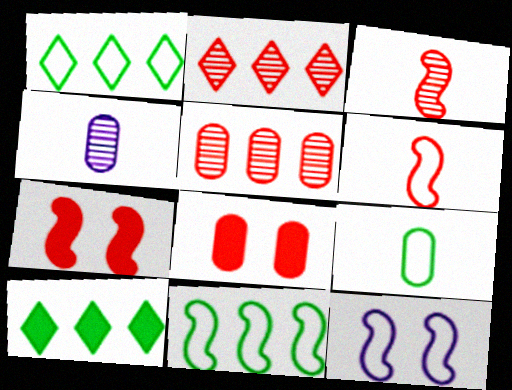[[1, 4, 7], 
[2, 6, 8], 
[6, 11, 12]]